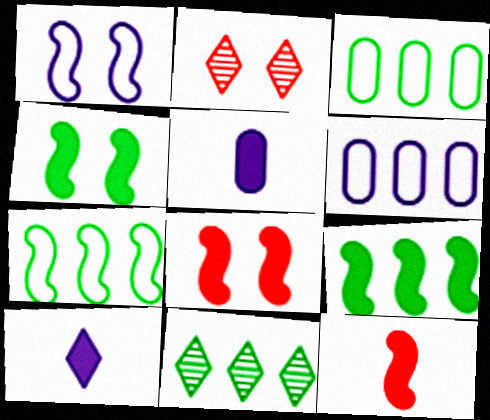[[2, 5, 7], 
[3, 9, 11]]